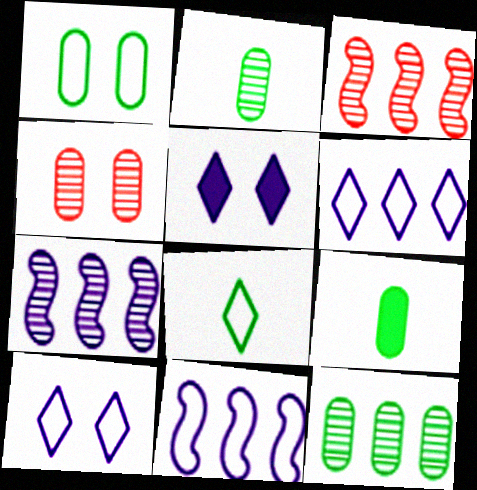[[1, 9, 12], 
[3, 9, 10]]